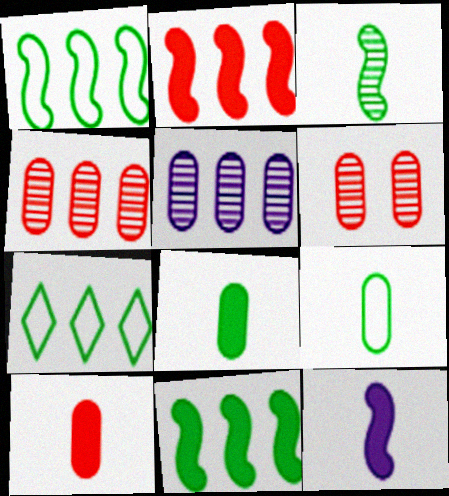[[2, 5, 7], 
[6, 7, 12]]